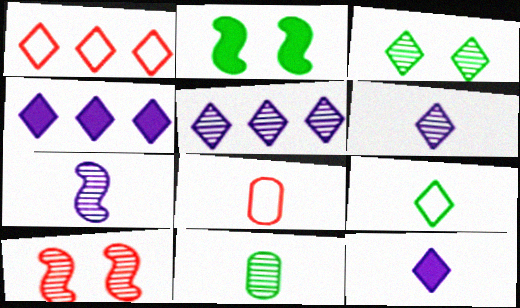[[1, 3, 12], 
[2, 5, 8], 
[5, 10, 11]]